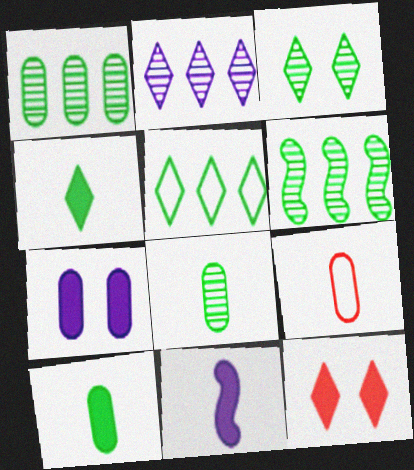[[1, 7, 9], 
[3, 4, 5], 
[3, 6, 8]]